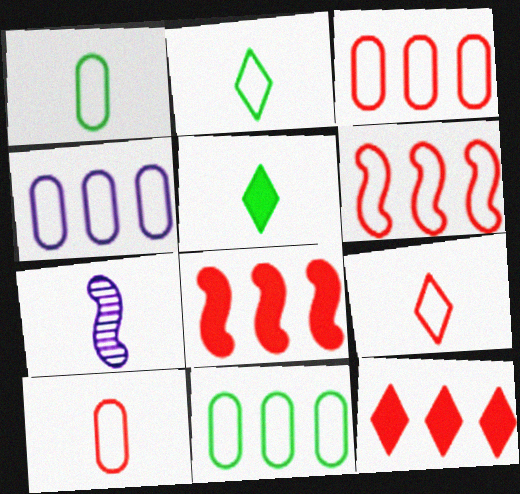[[3, 4, 11], 
[5, 7, 10]]